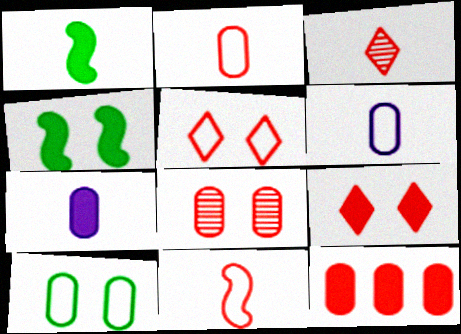[[1, 3, 6], 
[2, 8, 12]]